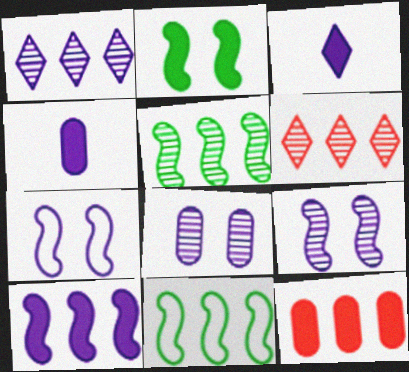[[1, 4, 7], 
[1, 11, 12], 
[2, 3, 12]]